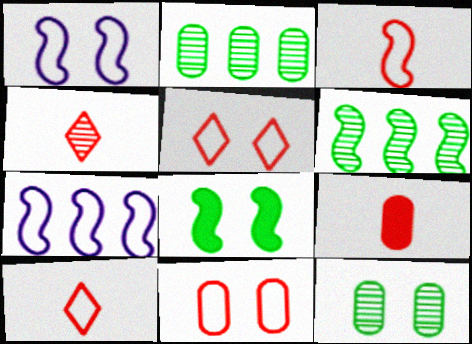[[3, 4, 9]]